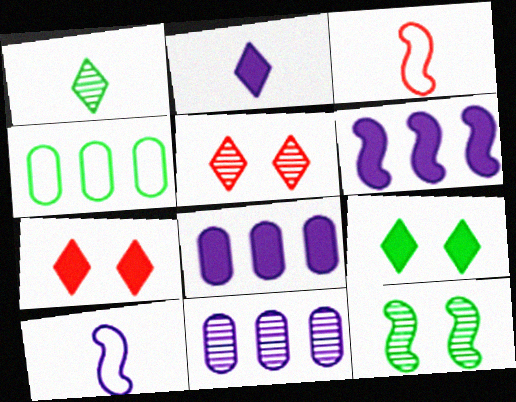[[3, 6, 12], 
[3, 9, 11]]